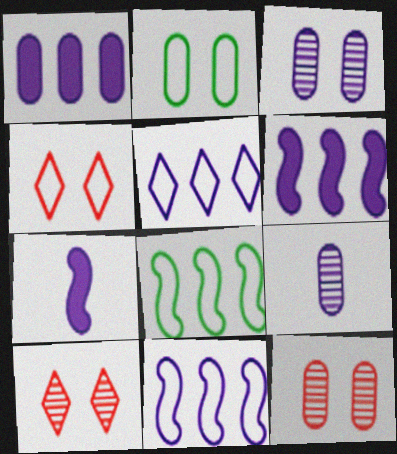[[3, 5, 7]]